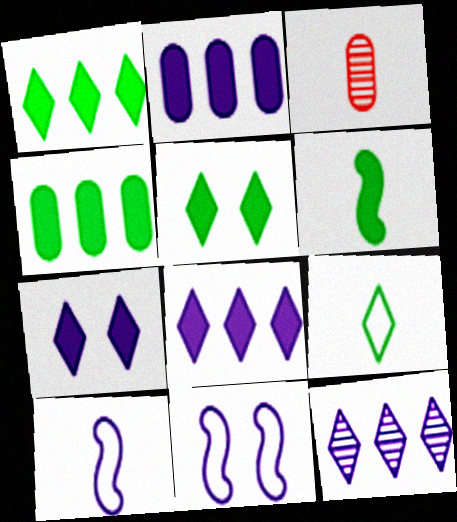[[1, 3, 11], 
[4, 5, 6]]